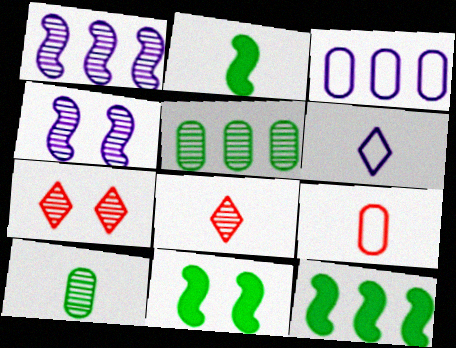[[1, 7, 10], 
[2, 3, 7], 
[2, 11, 12], 
[3, 8, 11], 
[4, 5, 8]]